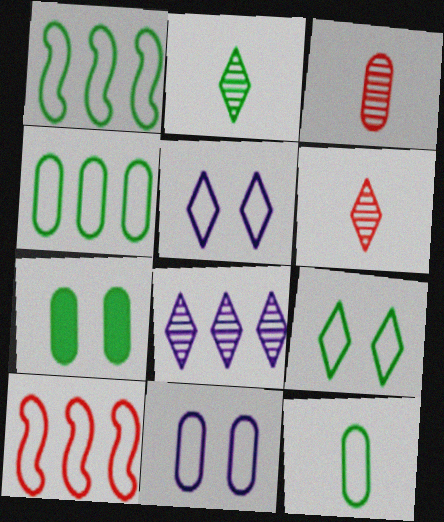[[1, 2, 7], 
[1, 9, 12], 
[5, 10, 12]]